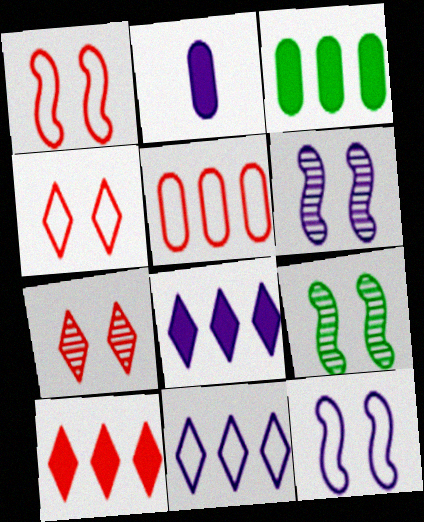[[2, 6, 11]]